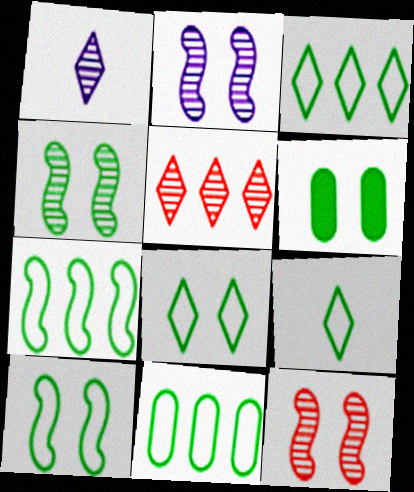[[2, 4, 12], 
[3, 7, 11], 
[3, 8, 9], 
[4, 6, 8], 
[9, 10, 11]]